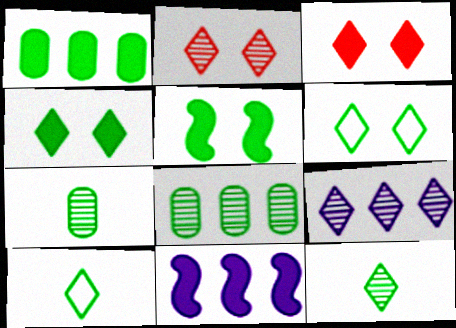[[2, 9, 12], 
[3, 9, 10], 
[5, 8, 10]]